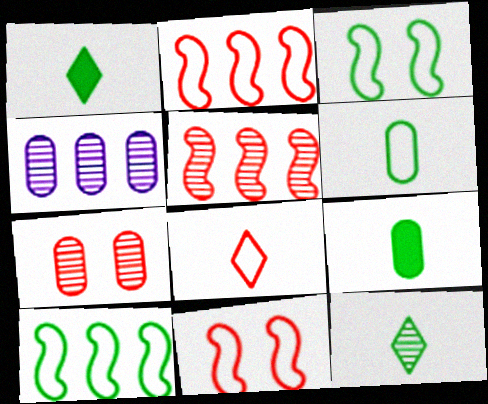[[1, 4, 11]]